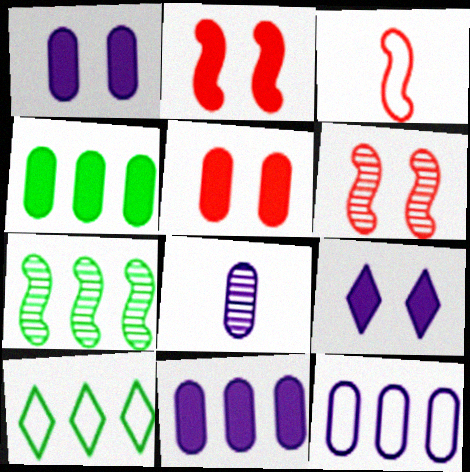[[1, 8, 12], 
[2, 8, 10], 
[4, 7, 10]]